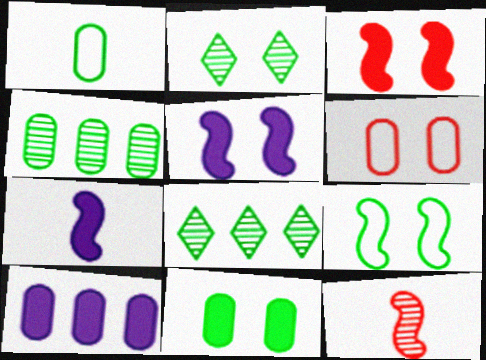[[1, 4, 11], 
[2, 5, 6], 
[2, 9, 11], 
[6, 7, 8]]